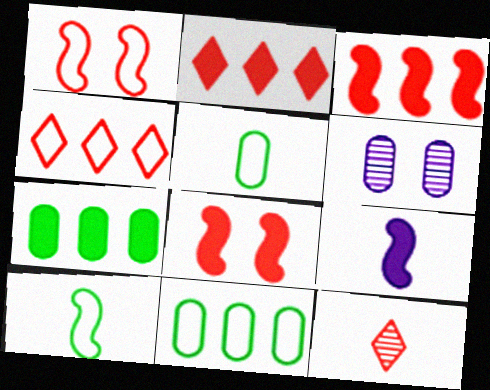[[2, 6, 10], 
[5, 9, 12]]